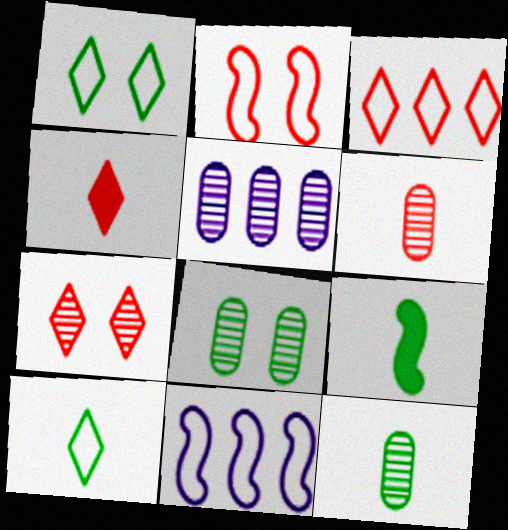[[3, 4, 7], 
[4, 8, 11], 
[5, 6, 8], 
[9, 10, 12]]